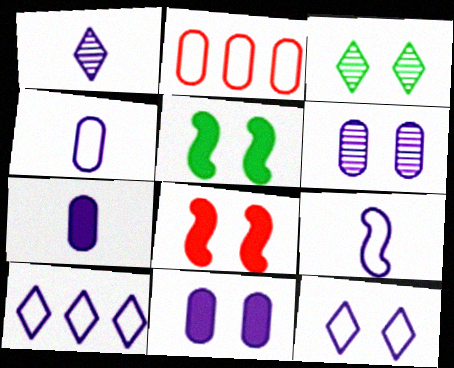[[1, 2, 5], 
[1, 7, 9]]